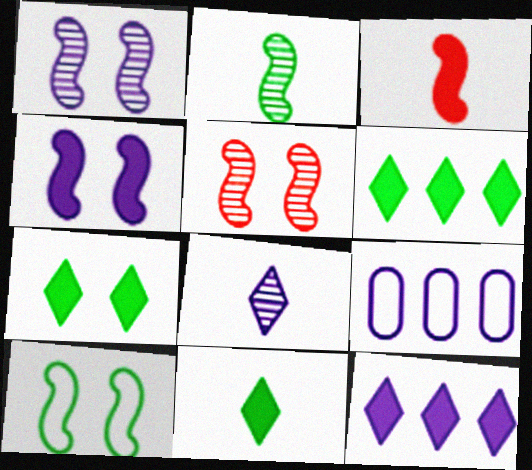[[4, 5, 10], 
[4, 8, 9], 
[5, 9, 11], 
[6, 7, 11]]